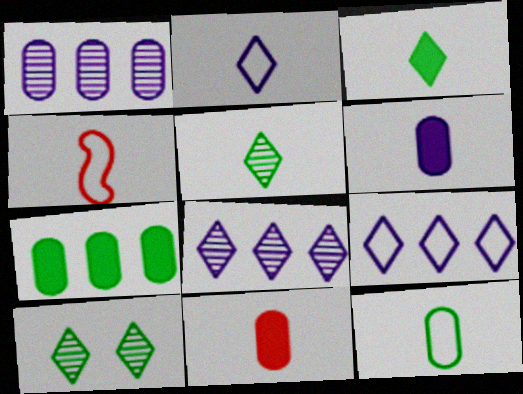[[2, 4, 12], 
[4, 5, 6]]